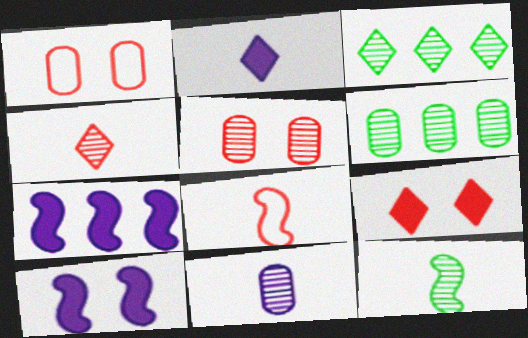[[4, 11, 12], 
[5, 6, 11]]